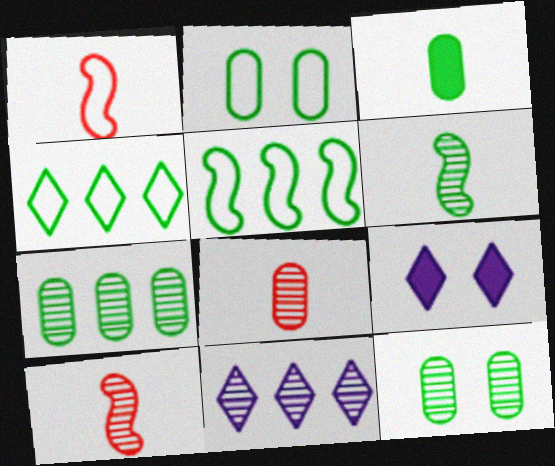[[1, 7, 9], 
[2, 3, 7], 
[5, 8, 9], 
[10, 11, 12]]